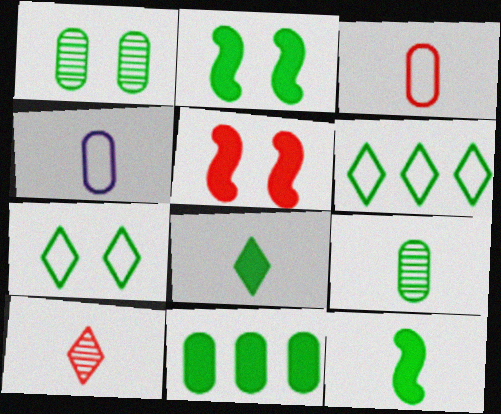[[1, 2, 7], 
[1, 6, 12], 
[2, 6, 9], 
[2, 8, 11], 
[4, 10, 12]]